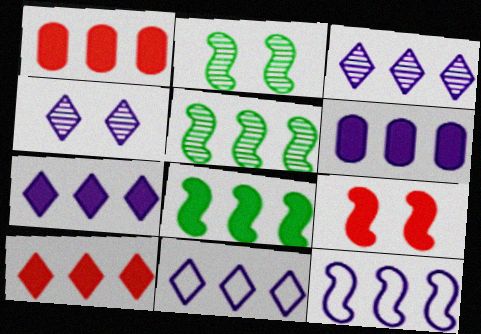[[1, 5, 11], 
[1, 7, 8], 
[3, 6, 12], 
[3, 7, 11], 
[6, 8, 10]]